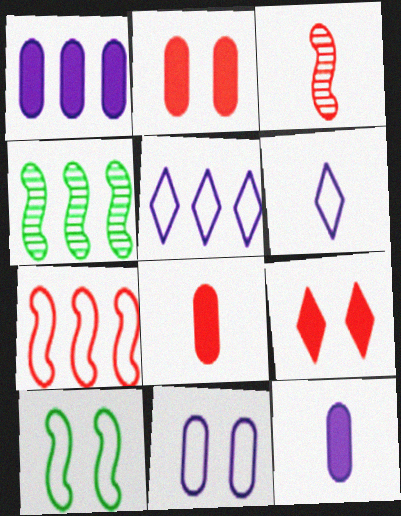[[2, 4, 6]]